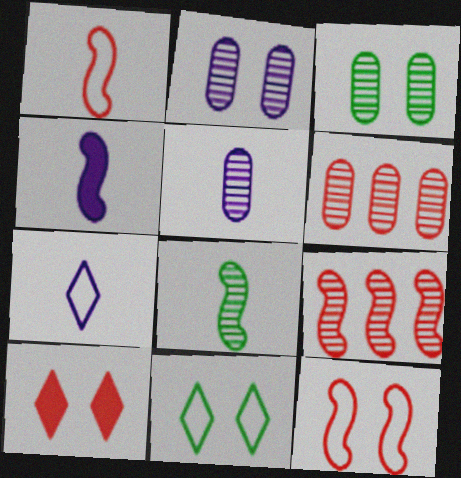[[1, 4, 8], 
[1, 6, 10], 
[3, 5, 6], 
[4, 5, 7], 
[4, 6, 11]]